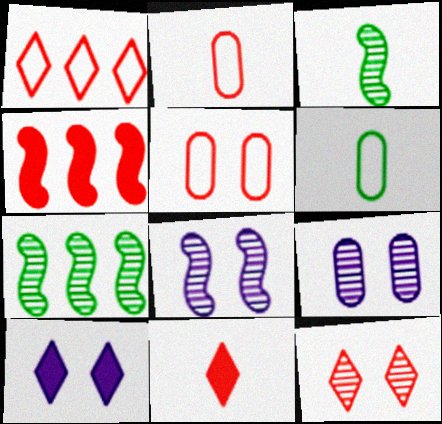[[1, 11, 12], 
[2, 4, 12], 
[2, 7, 10]]